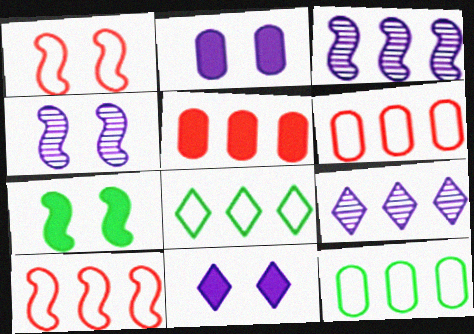[[1, 4, 7], 
[3, 5, 8]]